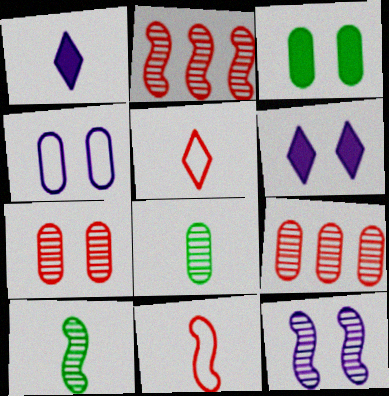[[1, 8, 11], 
[2, 10, 12], 
[3, 4, 7], 
[4, 6, 12]]